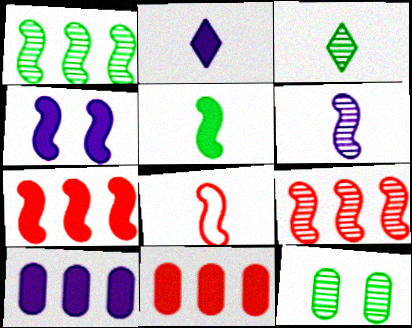[[1, 3, 12], 
[1, 4, 8], 
[2, 4, 10], 
[4, 5, 7], 
[5, 6, 8]]